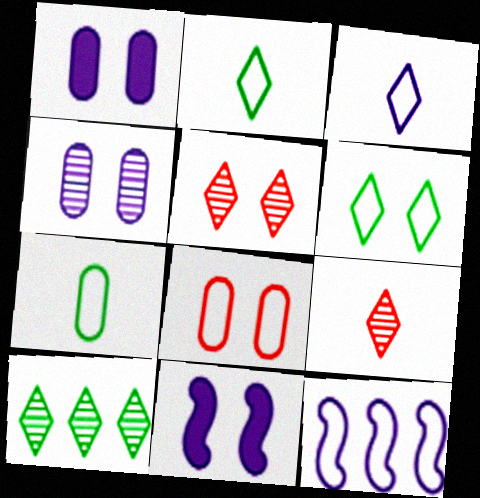[[2, 8, 12]]